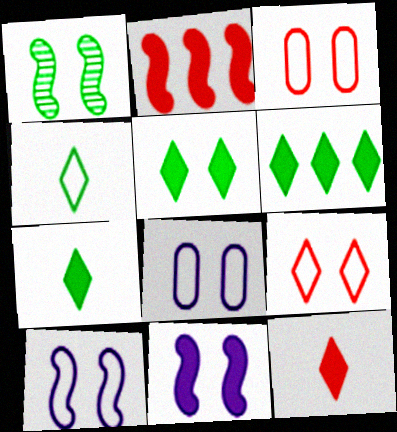[[5, 6, 7]]